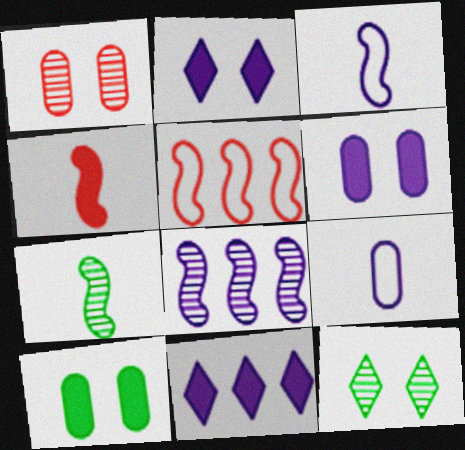[[2, 8, 9], 
[3, 4, 7], 
[4, 10, 11]]